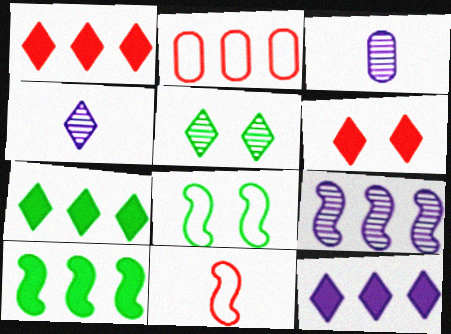[[1, 3, 8], 
[1, 7, 12], 
[2, 7, 9]]